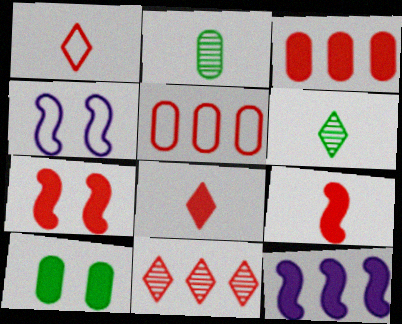[[3, 4, 6], 
[3, 7, 8], 
[8, 10, 12]]